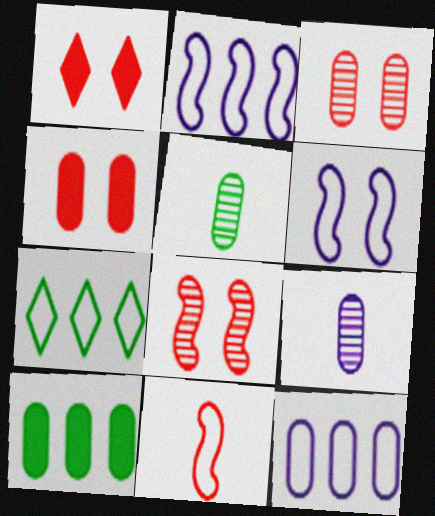[[1, 2, 5], 
[4, 5, 12]]